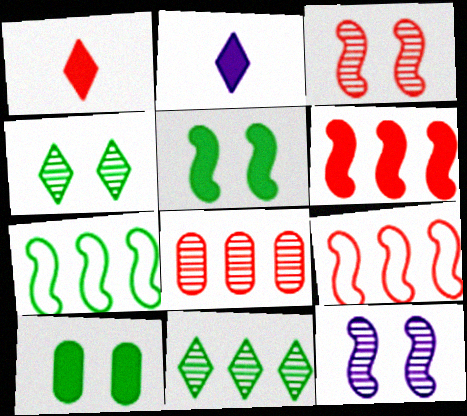[[2, 6, 10]]